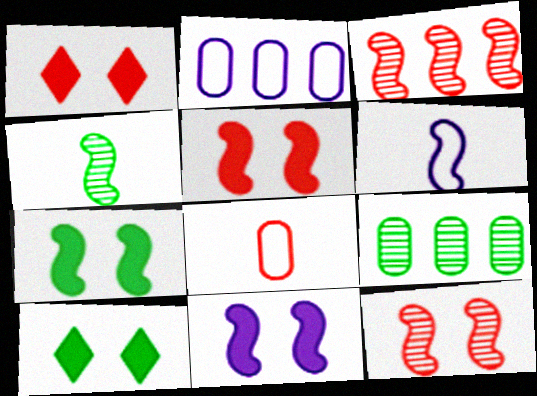[[1, 2, 4], 
[1, 3, 8], 
[1, 6, 9], 
[3, 6, 7], 
[5, 7, 11]]